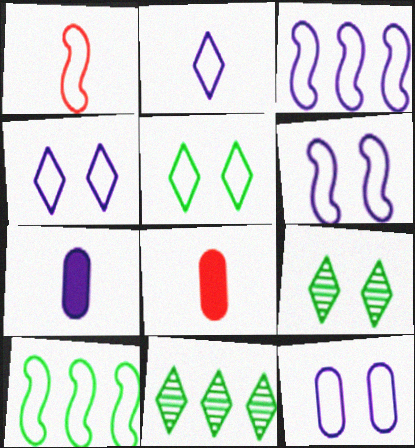[[1, 6, 10], 
[2, 3, 12], 
[3, 8, 9], 
[4, 6, 12], 
[6, 8, 11]]